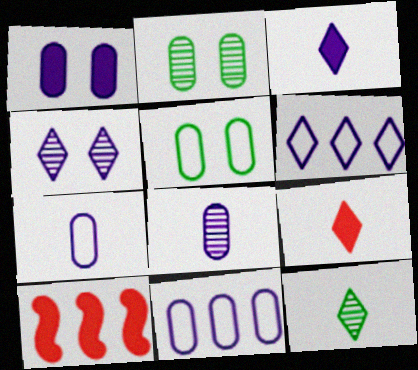[[1, 8, 11], 
[3, 4, 6]]